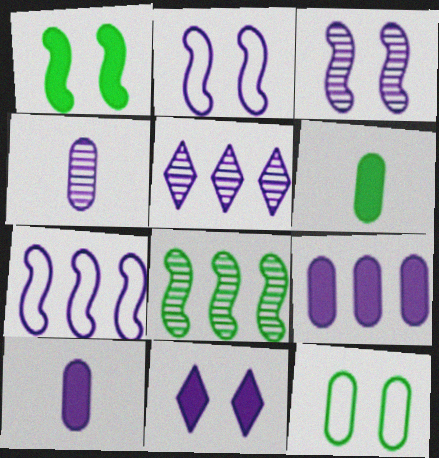[[2, 5, 10], 
[3, 4, 5], 
[4, 7, 11], 
[5, 7, 9]]